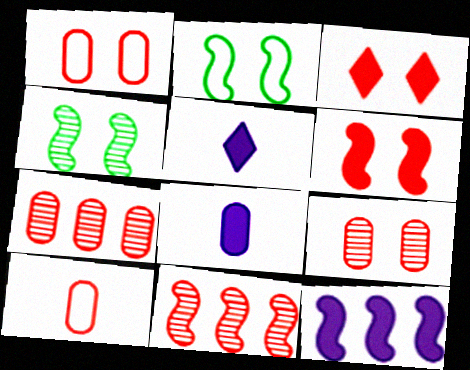[[2, 5, 7], 
[3, 10, 11]]